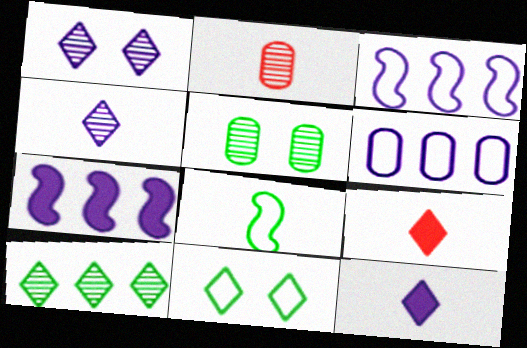[[2, 7, 11], 
[2, 8, 12], 
[3, 5, 9]]